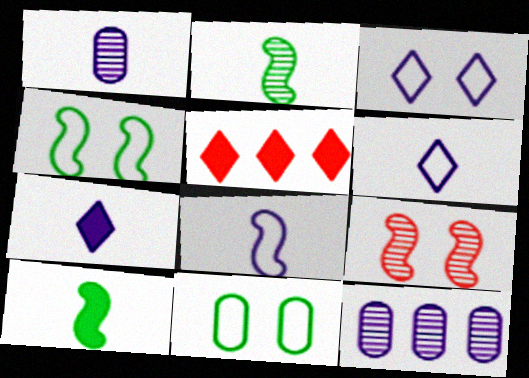[[1, 4, 5], 
[1, 7, 8]]